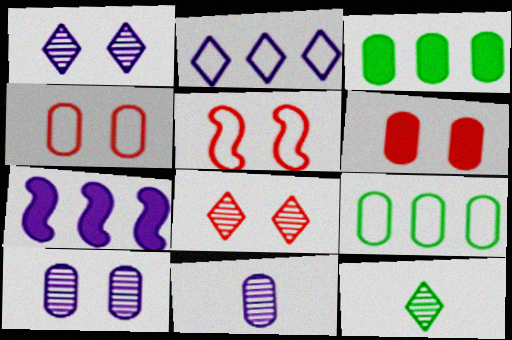[[3, 4, 11], 
[4, 7, 12], 
[5, 6, 8], 
[6, 9, 11]]